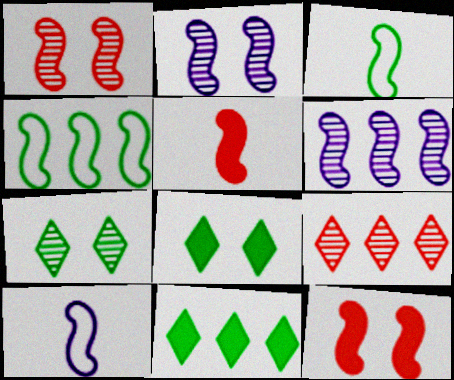[[2, 4, 5], 
[3, 6, 12]]